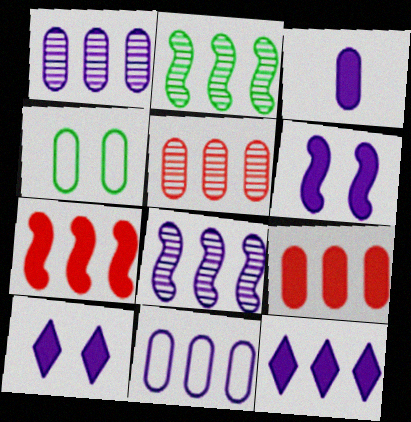[[3, 4, 5], 
[3, 6, 12], 
[8, 11, 12]]